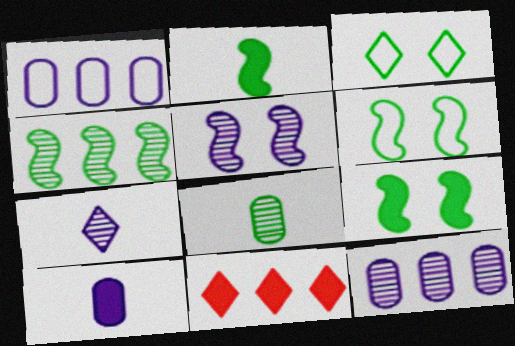[[1, 4, 11], 
[2, 4, 6], 
[3, 7, 11], 
[5, 7, 12], 
[9, 10, 11]]